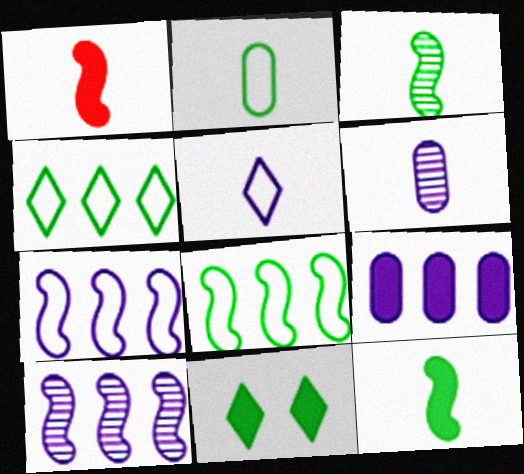[[1, 9, 11]]